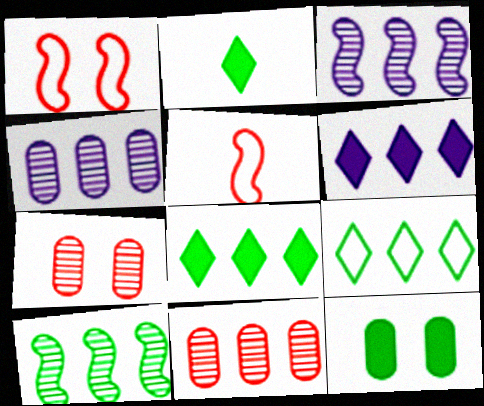[[1, 2, 4]]